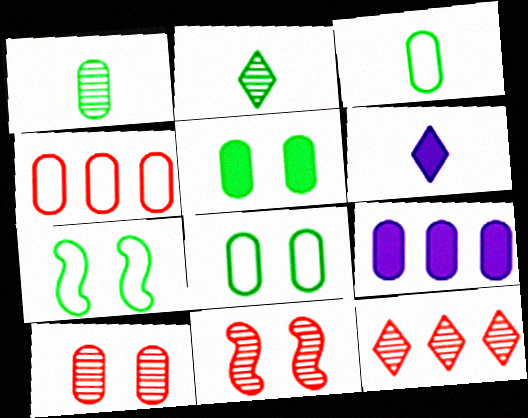[[3, 9, 10]]